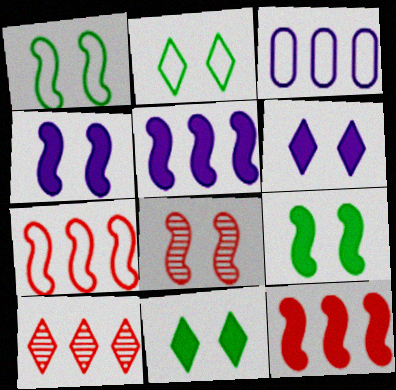[[1, 4, 8]]